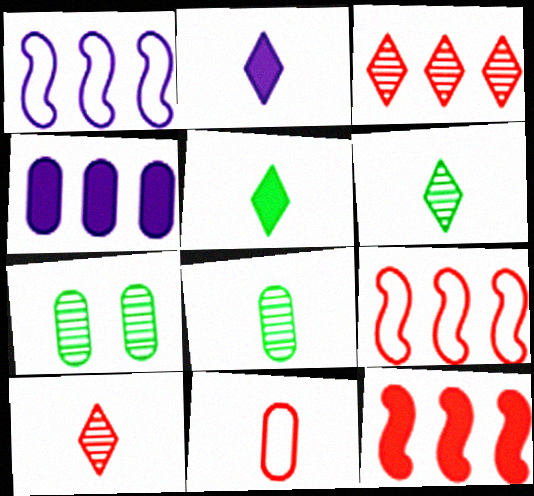[[2, 7, 9], 
[4, 7, 11]]